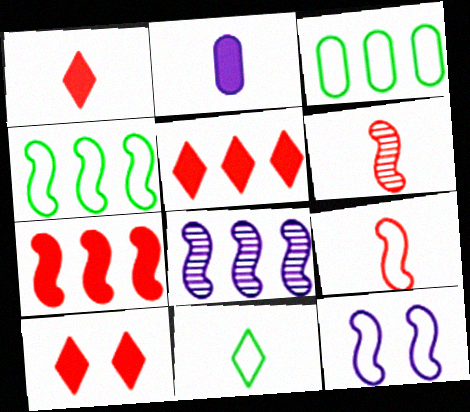[[1, 5, 10], 
[2, 6, 11], 
[3, 5, 8], 
[4, 7, 8], 
[4, 9, 12]]